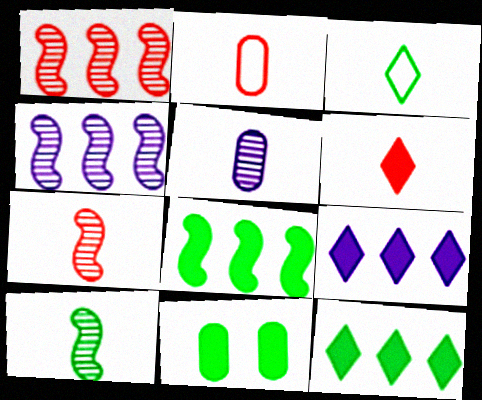[[2, 6, 7]]